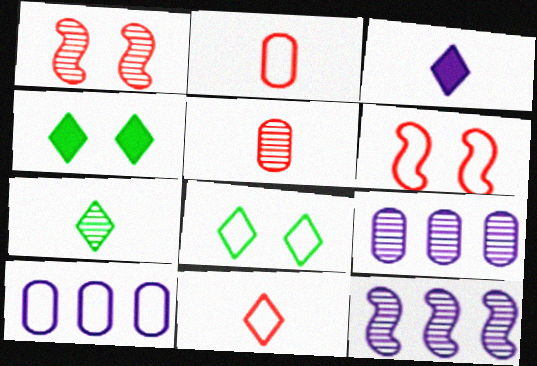[[1, 7, 9], 
[2, 4, 12], 
[3, 7, 11]]